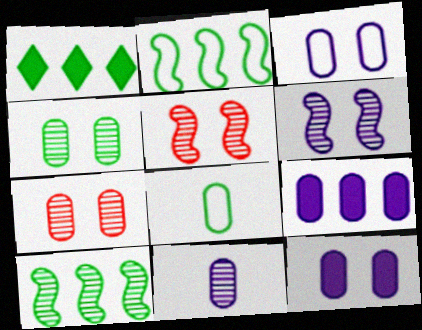[[3, 9, 11], 
[7, 8, 9]]